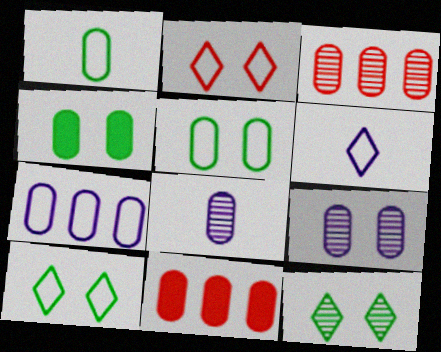[[1, 9, 11], 
[5, 8, 11]]